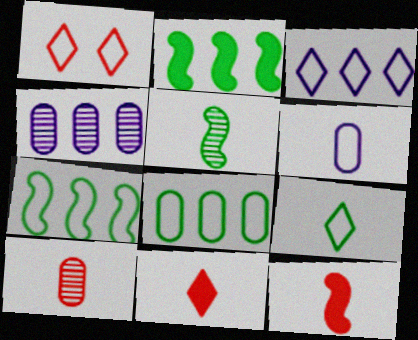[[1, 3, 9], 
[1, 6, 7], 
[5, 6, 11]]